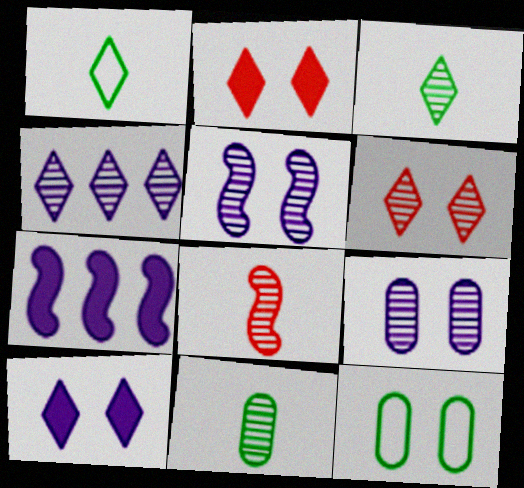[[1, 2, 4], 
[2, 5, 12], 
[3, 4, 6]]